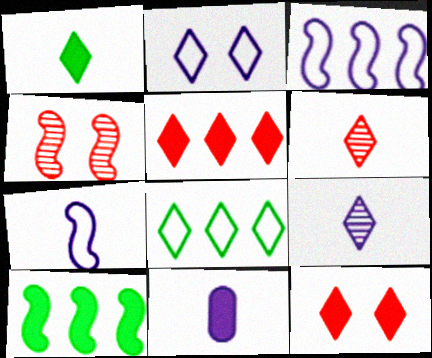[[4, 7, 10], 
[4, 8, 11], 
[7, 9, 11], 
[8, 9, 12], 
[10, 11, 12]]